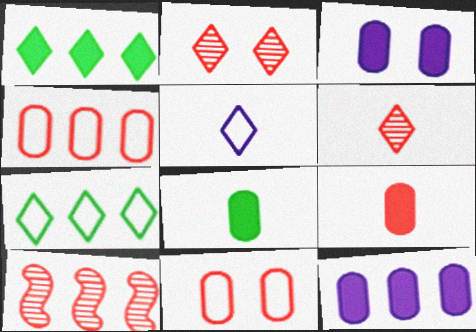[[1, 2, 5], 
[7, 10, 12]]